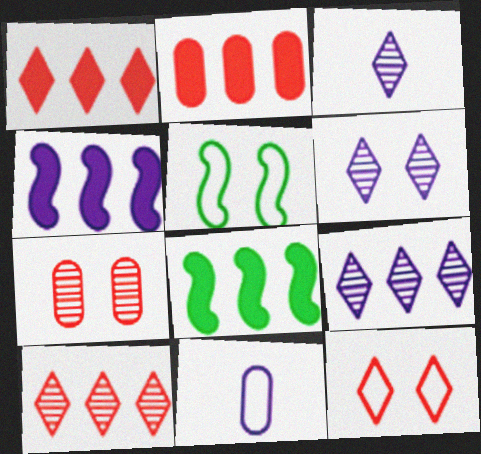[[2, 3, 5], 
[3, 6, 9], 
[4, 6, 11]]